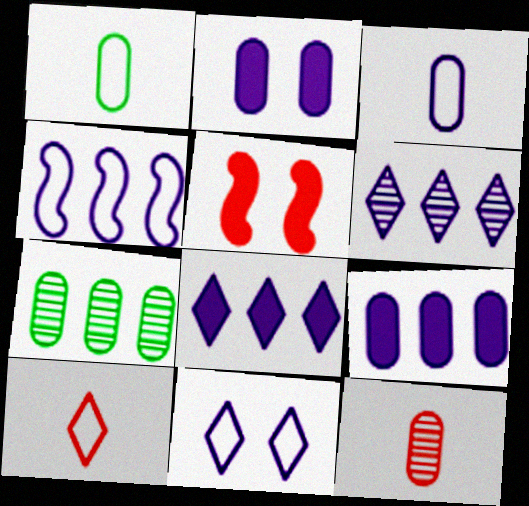[[1, 5, 6], 
[3, 4, 11], 
[4, 6, 9]]